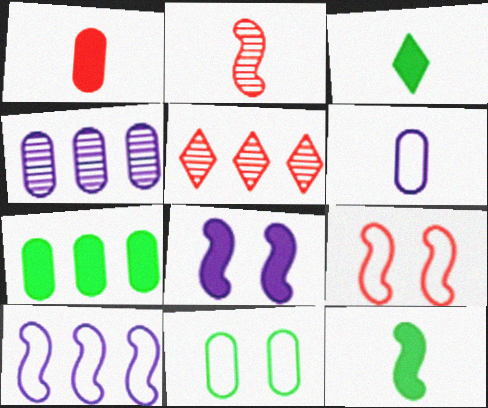[[1, 4, 11], 
[1, 5, 9], 
[2, 3, 6], 
[3, 4, 9], 
[5, 7, 10]]